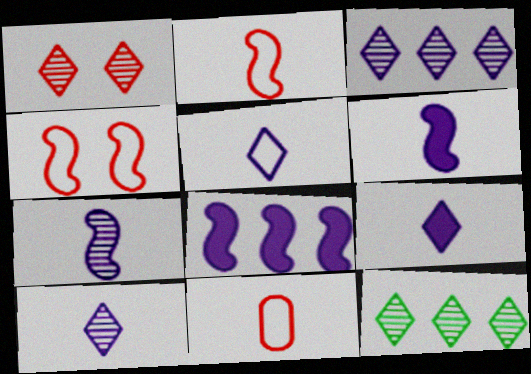[[1, 10, 12], 
[5, 9, 10]]